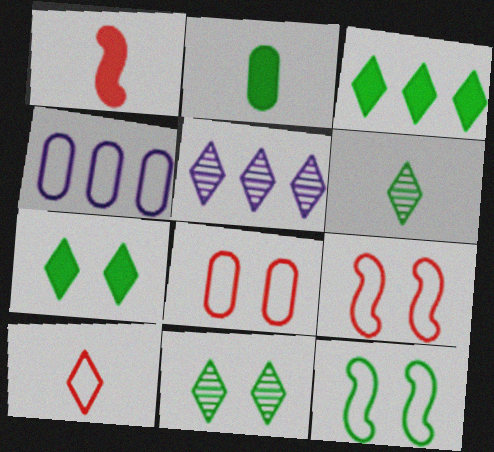[[1, 4, 11], 
[2, 5, 9], 
[4, 10, 12], 
[5, 7, 10]]